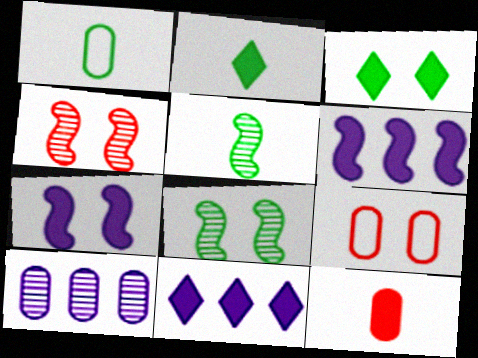[[1, 2, 5], 
[1, 4, 11], 
[3, 6, 12], 
[5, 9, 11]]